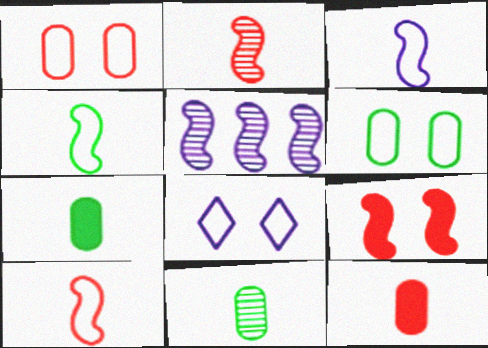[[3, 4, 10], 
[4, 5, 9]]